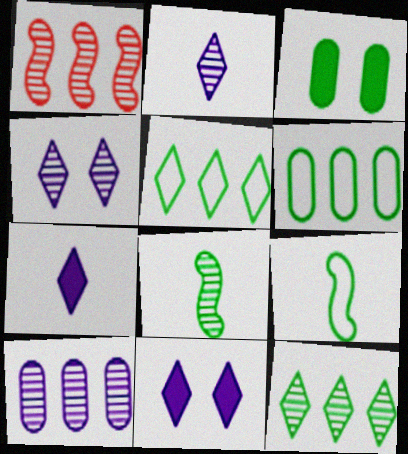[[1, 10, 12], 
[3, 5, 8], 
[3, 9, 12]]